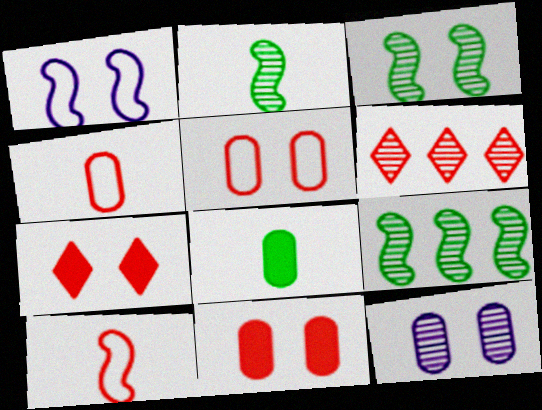[[1, 6, 8], 
[2, 3, 9], 
[2, 6, 12], 
[6, 10, 11]]